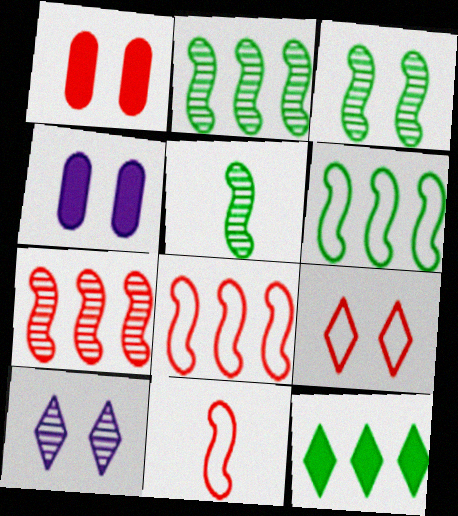[[2, 3, 5], 
[3, 4, 9]]